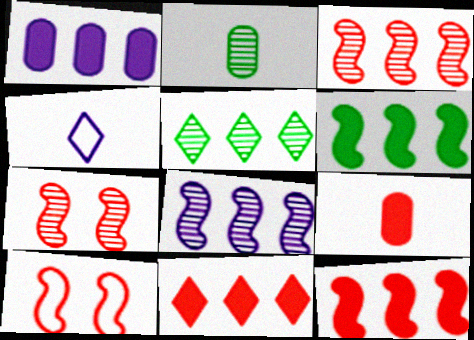[[1, 6, 11]]